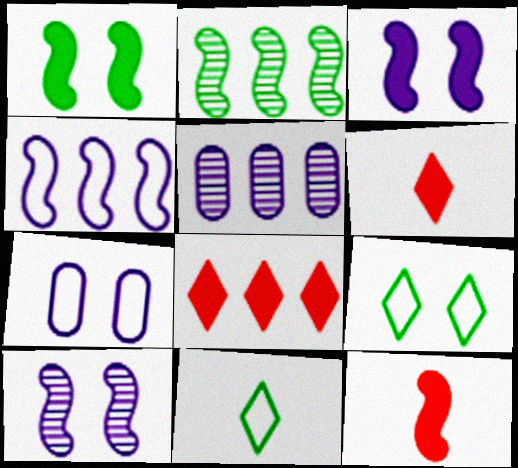[[2, 6, 7], 
[5, 9, 12]]